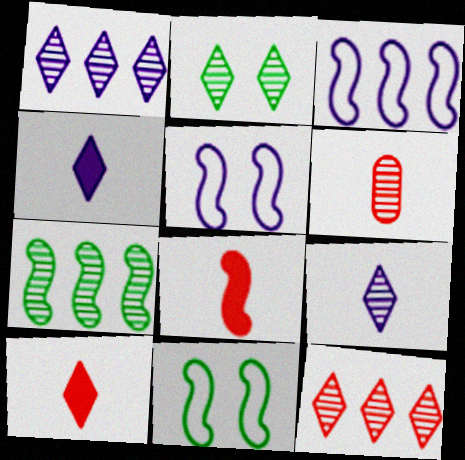[[2, 9, 12], 
[5, 7, 8]]